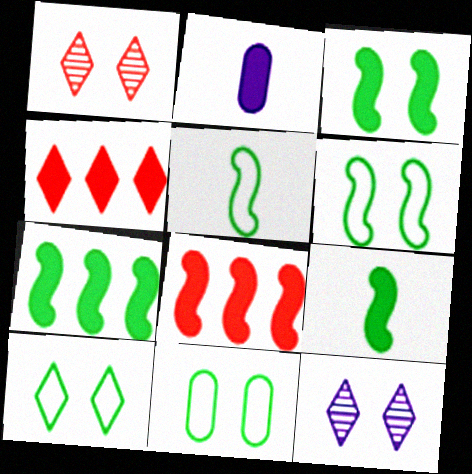[[2, 3, 4], 
[3, 7, 9], 
[6, 10, 11]]